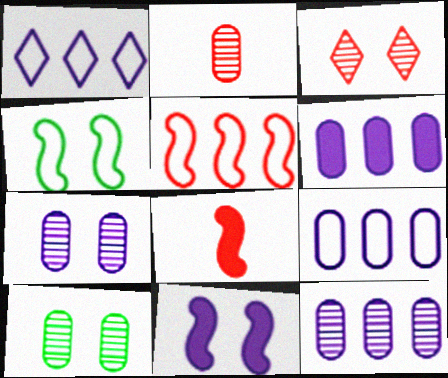[[1, 8, 10], 
[2, 10, 12], 
[6, 9, 12]]